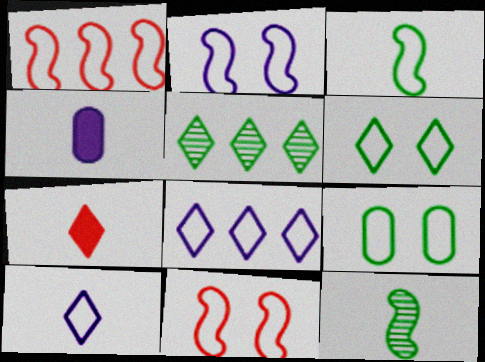[[1, 2, 3], 
[1, 9, 10], 
[4, 5, 11]]